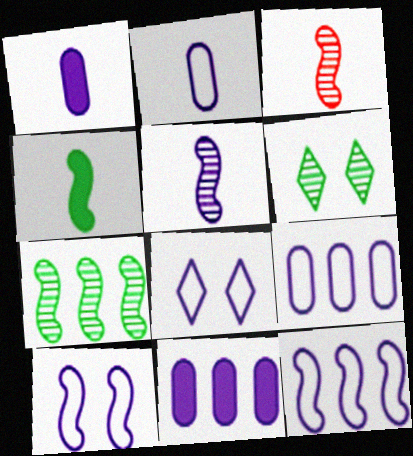[[2, 8, 12], 
[5, 8, 11]]